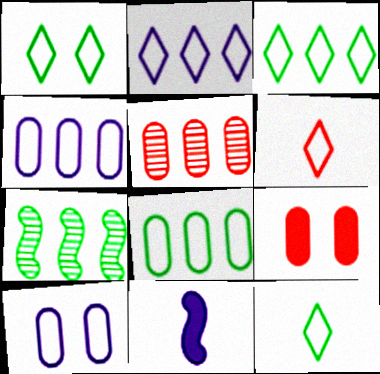[[1, 2, 6], 
[1, 3, 12], 
[1, 5, 11]]